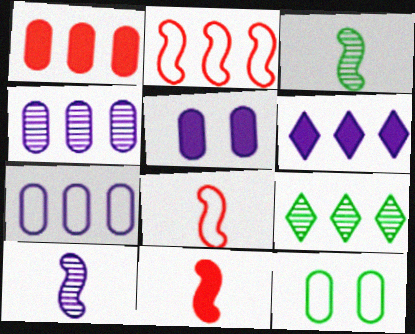[[5, 8, 9]]